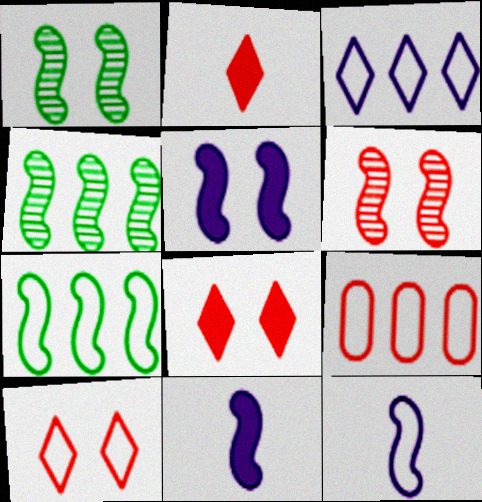[[2, 6, 9], 
[3, 7, 9], 
[6, 7, 11]]